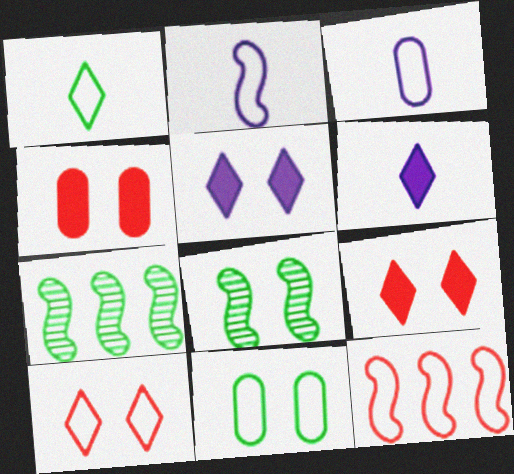[[3, 7, 9]]